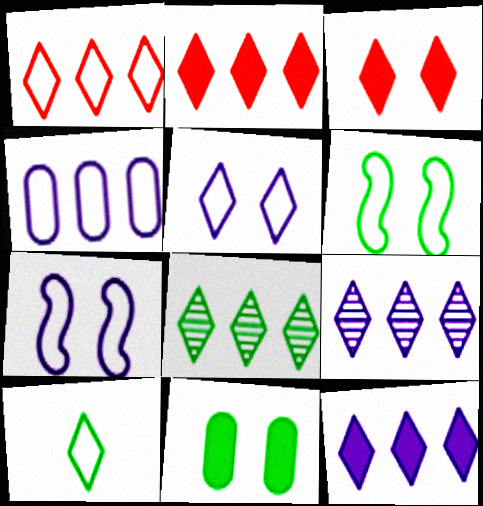[[1, 5, 10], 
[1, 8, 12], 
[3, 9, 10]]